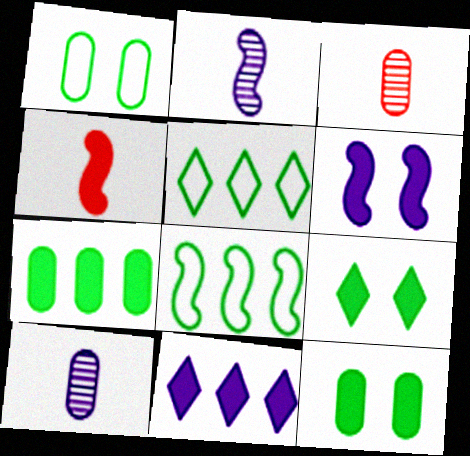[[3, 5, 6], 
[4, 11, 12]]